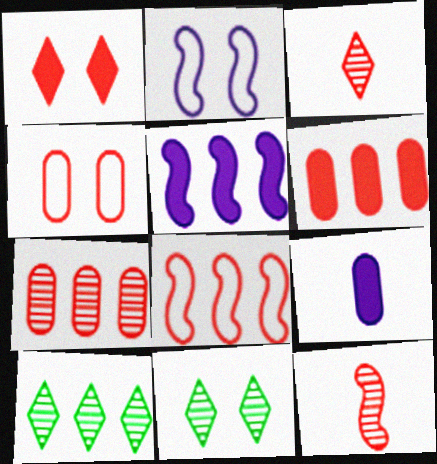[[8, 9, 11]]